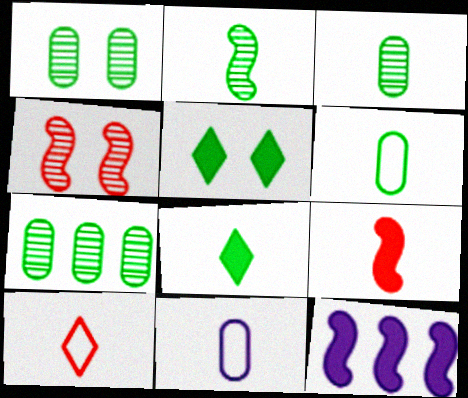[[1, 3, 7], 
[1, 10, 12], 
[2, 6, 8]]